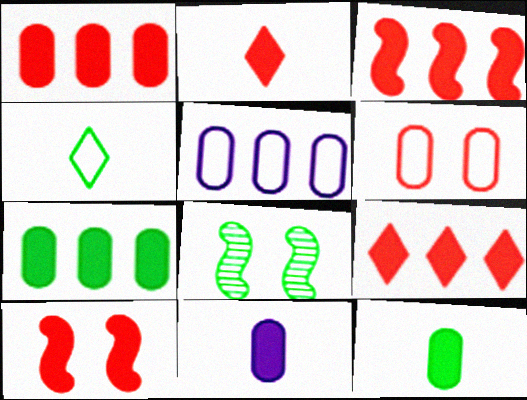[[1, 2, 10], 
[1, 3, 9], 
[2, 5, 8], 
[4, 7, 8]]